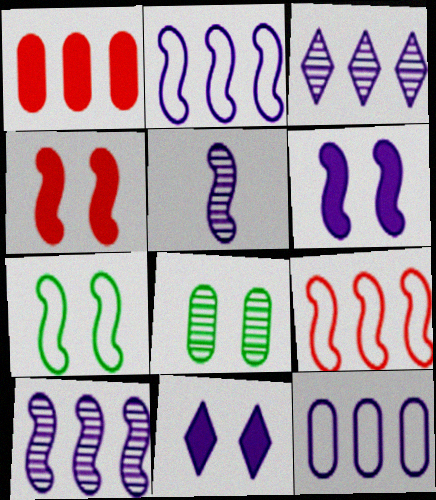[[2, 5, 6], 
[5, 11, 12]]